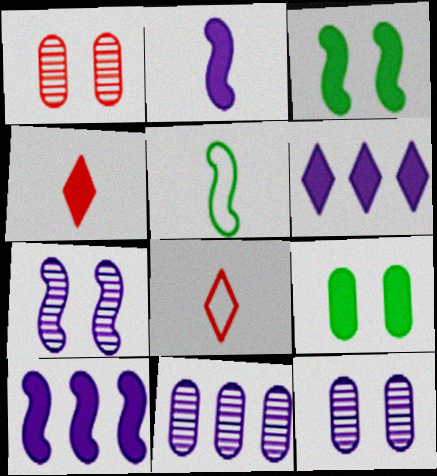[[1, 5, 6], 
[3, 8, 11], 
[4, 9, 10]]